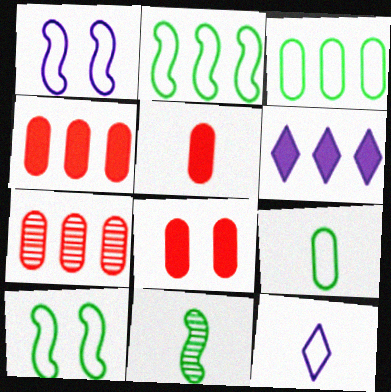[[2, 6, 7], 
[4, 5, 8], 
[5, 11, 12]]